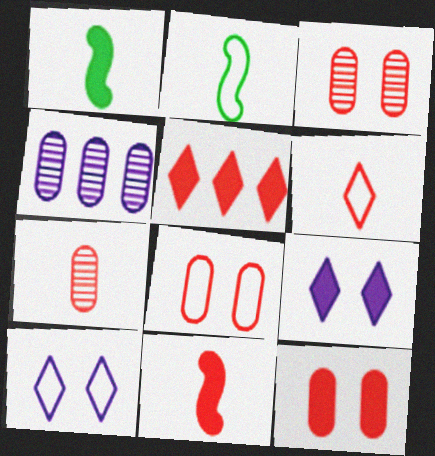[[3, 8, 12], 
[5, 11, 12], 
[6, 7, 11]]